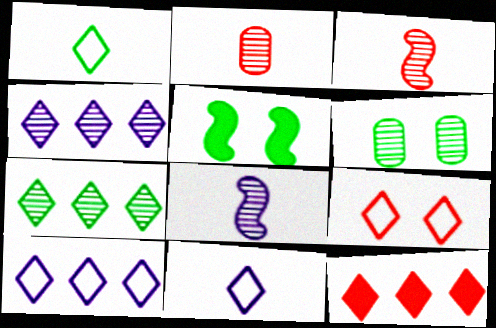[[1, 9, 10], 
[2, 5, 10], 
[3, 4, 6], 
[7, 10, 12]]